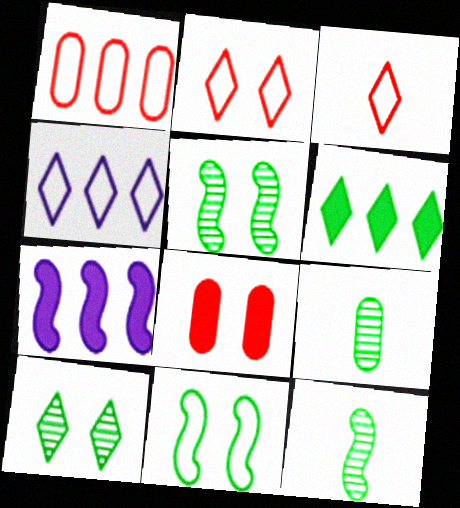[[2, 7, 9], 
[4, 8, 12], 
[6, 9, 11]]